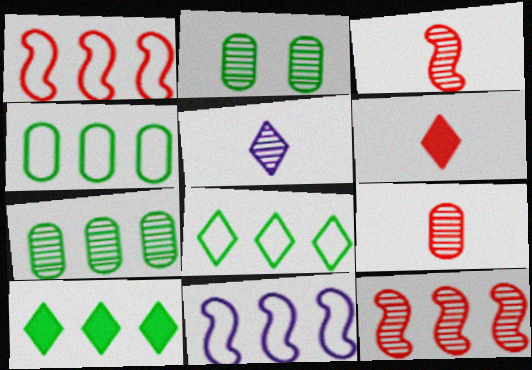[[2, 5, 12], 
[2, 6, 11]]